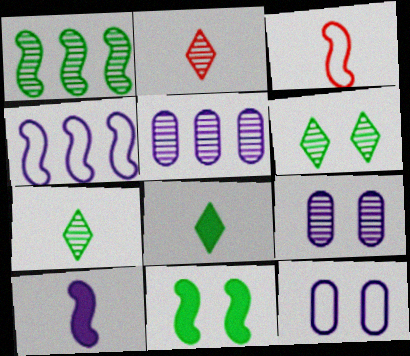[[1, 2, 9]]